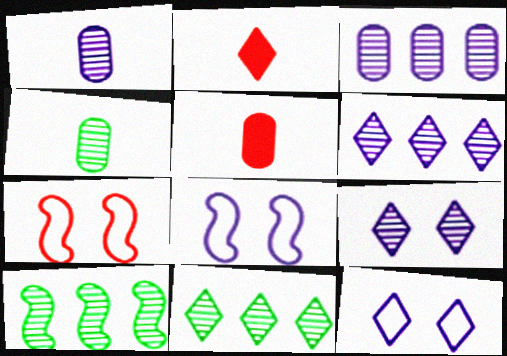[[2, 11, 12], 
[5, 8, 11], 
[5, 10, 12]]